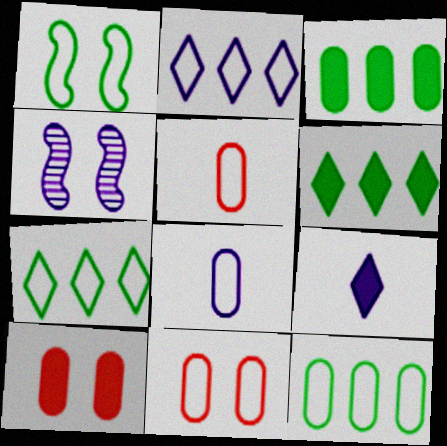[[1, 2, 5], 
[4, 5, 6], 
[8, 11, 12]]